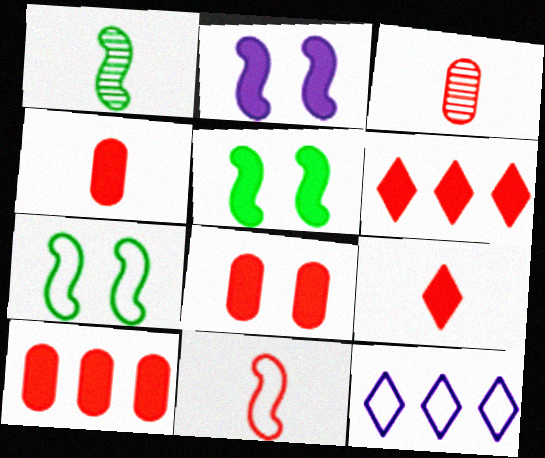[[1, 8, 12], 
[3, 5, 12], 
[3, 9, 11], 
[4, 8, 10]]